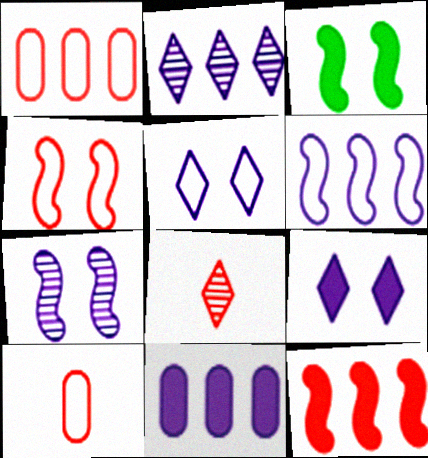[[2, 3, 10], 
[2, 6, 11], 
[3, 4, 7]]